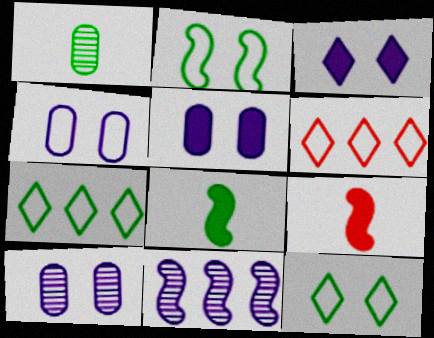[[2, 9, 11], 
[4, 5, 10], 
[6, 8, 10], 
[7, 9, 10]]